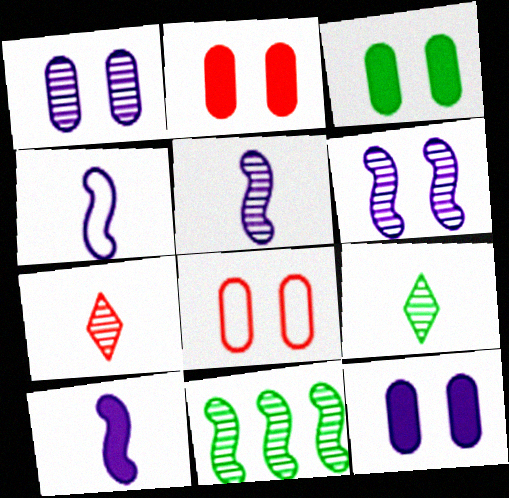[[1, 3, 8], 
[1, 7, 11], 
[2, 3, 12], 
[4, 5, 10]]